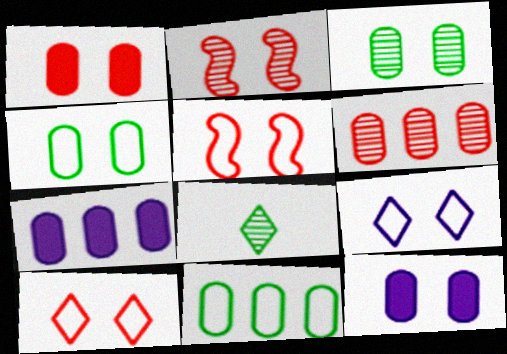[[1, 2, 10], 
[4, 5, 9], 
[5, 7, 8], 
[6, 7, 11]]